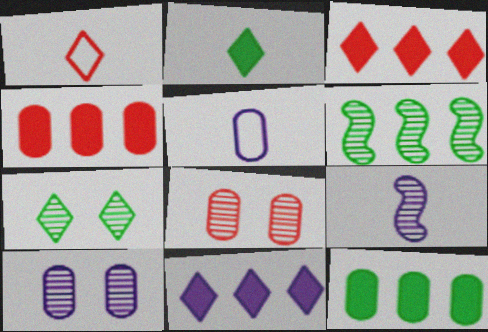[[1, 7, 11], 
[5, 8, 12]]